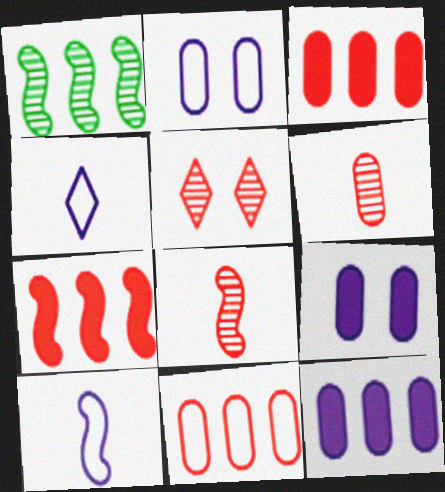[]